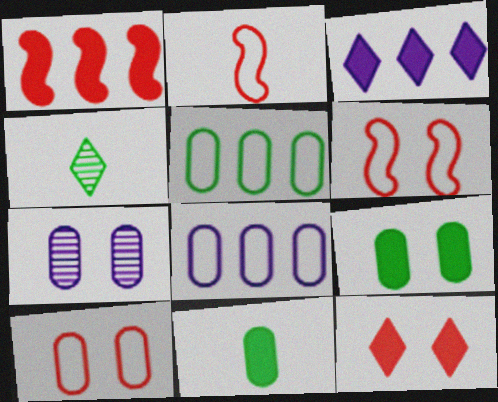[[7, 9, 10]]